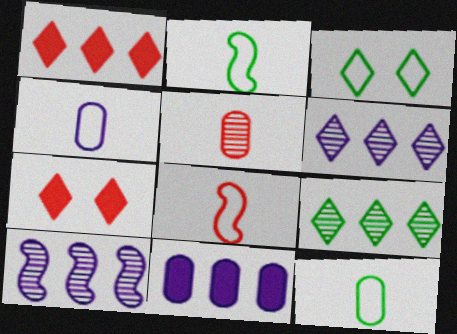[[7, 10, 12]]